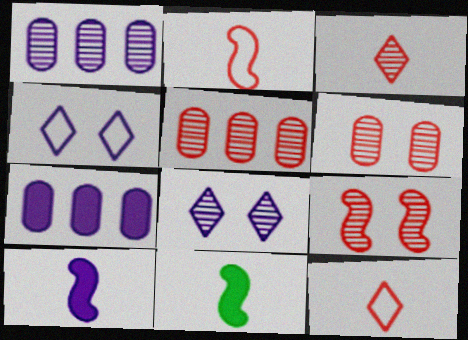[[1, 4, 10], 
[3, 5, 9], 
[4, 5, 11]]